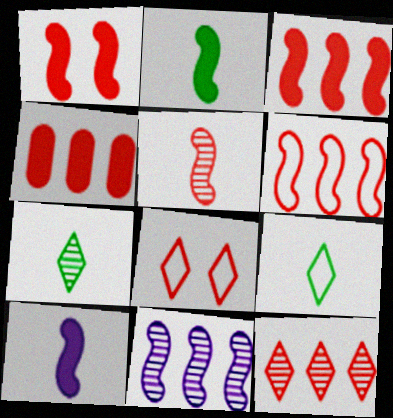[[1, 5, 6], 
[4, 5, 8], 
[4, 6, 12]]